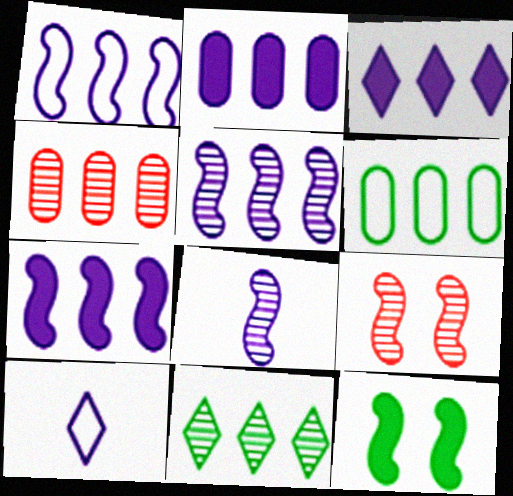[[1, 5, 7], 
[2, 3, 7], 
[2, 4, 6], 
[4, 5, 11], 
[4, 10, 12]]